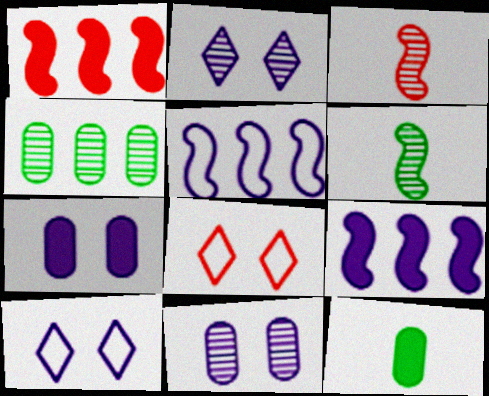[[2, 3, 4]]